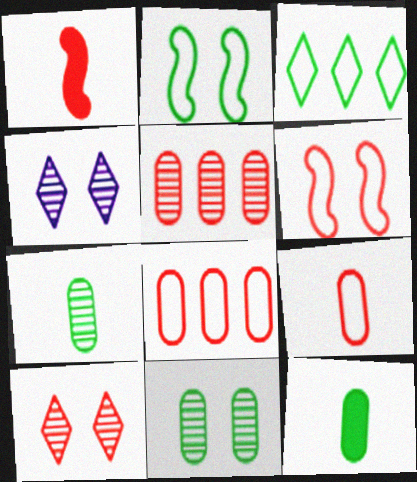[[1, 8, 10]]